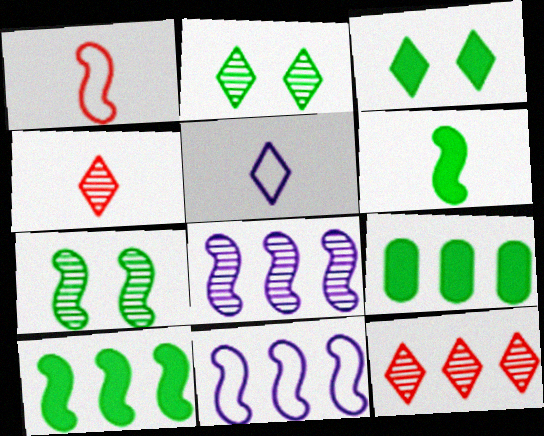[[3, 5, 12], 
[3, 6, 9], 
[9, 11, 12]]